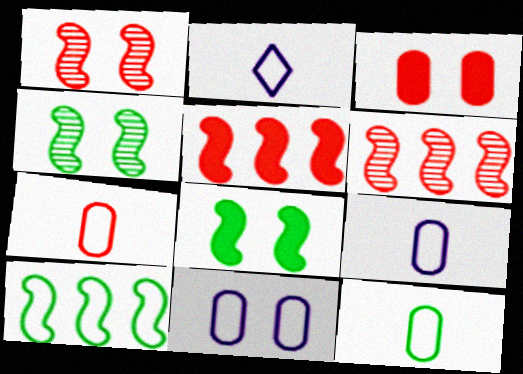[[7, 9, 12]]